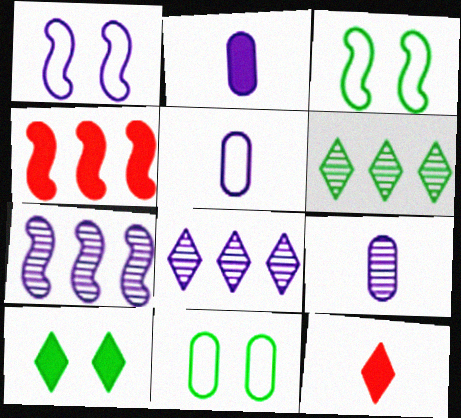[[1, 2, 8], 
[2, 4, 10], 
[2, 5, 9], 
[7, 11, 12]]